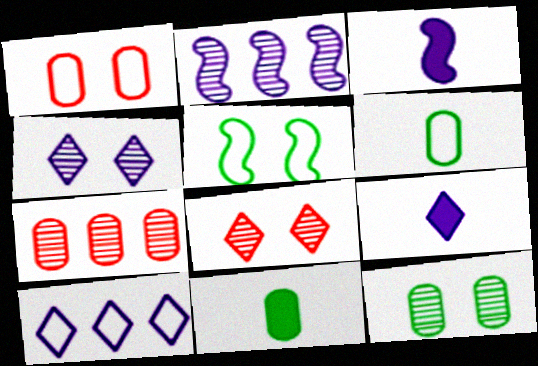[[4, 9, 10], 
[5, 7, 9]]